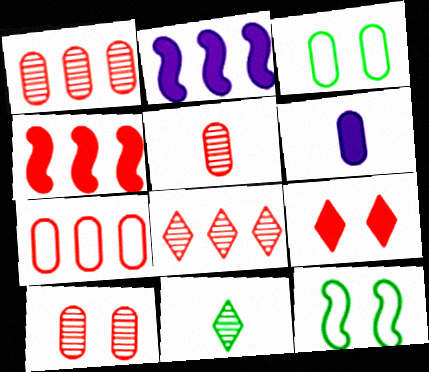[[1, 3, 6], 
[1, 5, 10], 
[4, 7, 8], 
[6, 8, 12]]